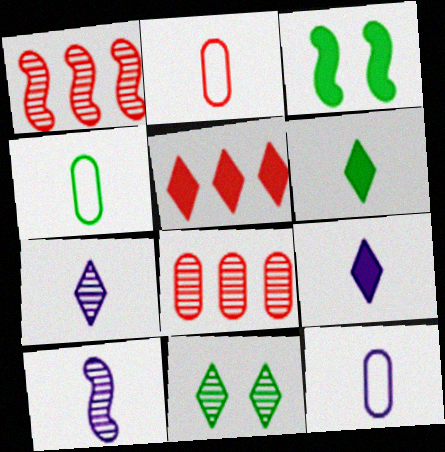[[2, 4, 12], 
[2, 6, 10], 
[8, 10, 11], 
[9, 10, 12]]